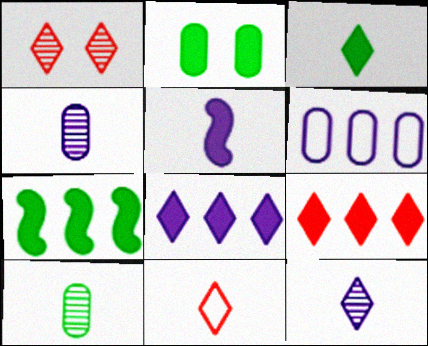[[1, 9, 11], 
[2, 3, 7], 
[2, 5, 9], 
[3, 11, 12], 
[5, 10, 11]]